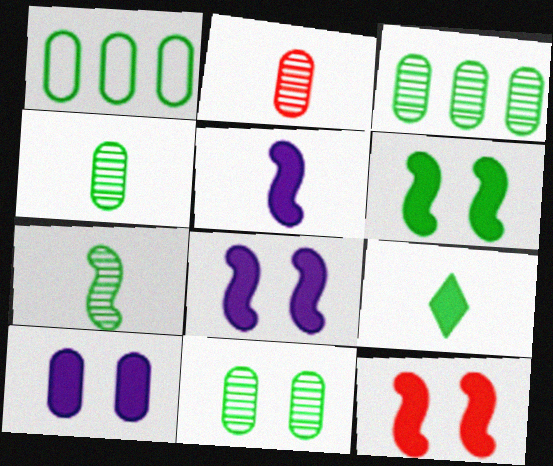[[1, 2, 10], 
[3, 4, 11], 
[6, 8, 12]]